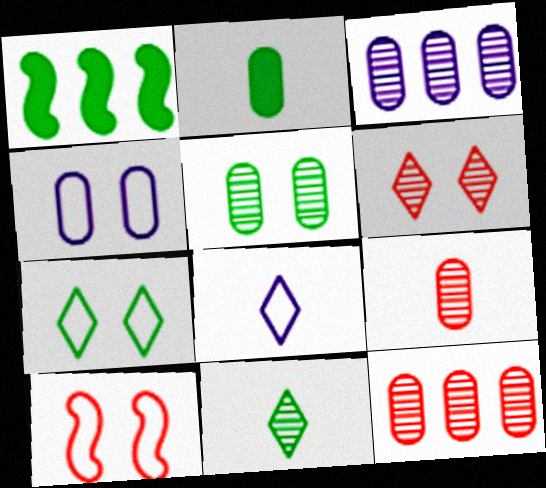[[2, 4, 12], 
[3, 5, 9], 
[4, 7, 10]]